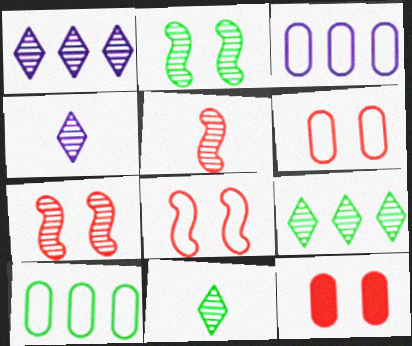[]